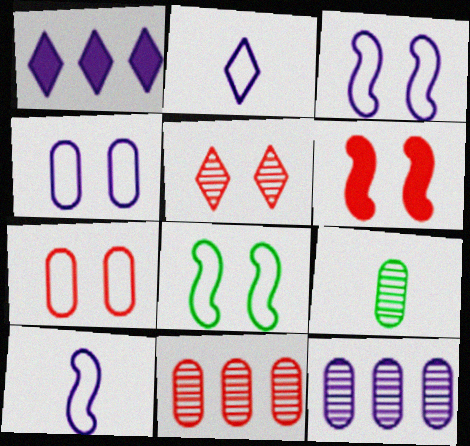[[5, 6, 7]]